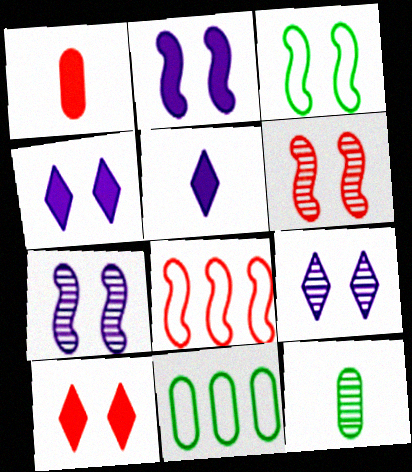[[2, 3, 6], 
[4, 8, 12], 
[5, 6, 11]]